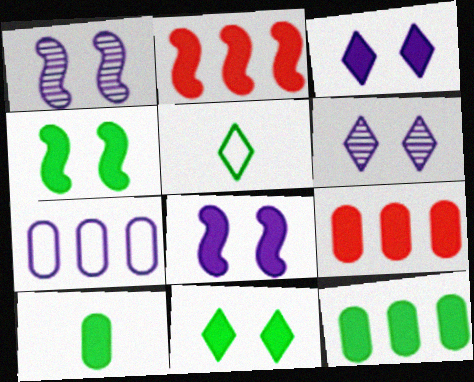[[1, 5, 9], 
[2, 3, 10]]